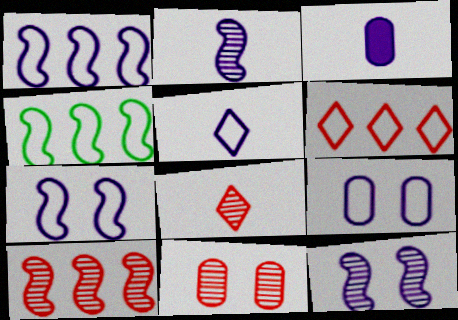[[1, 5, 9], 
[2, 3, 5], 
[8, 10, 11]]